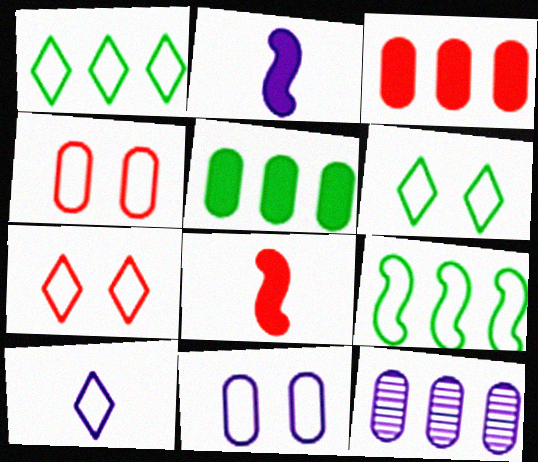[[1, 7, 10], 
[4, 9, 10], 
[6, 8, 12]]